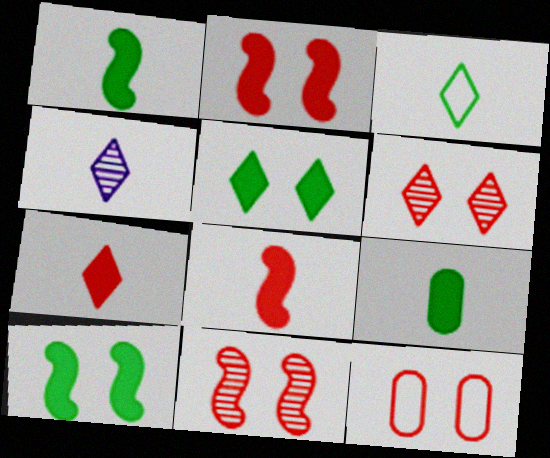[[2, 6, 12], 
[3, 4, 7]]